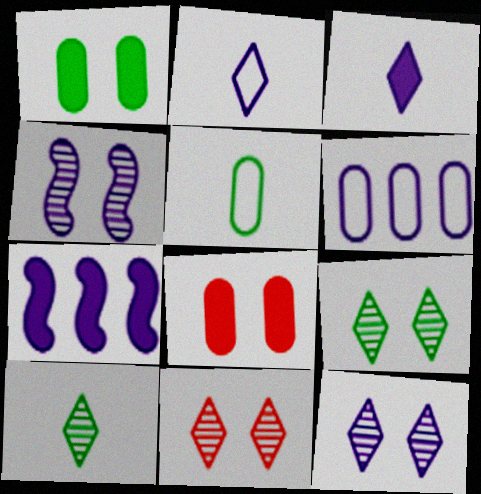[[3, 4, 6], 
[5, 7, 11], 
[9, 11, 12]]